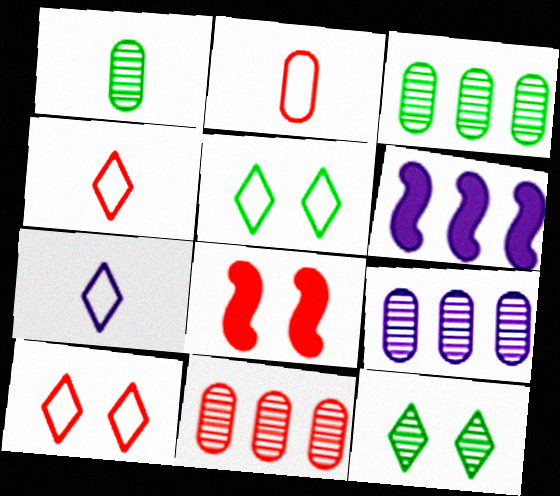[[1, 6, 10], 
[2, 6, 12], 
[3, 7, 8], 
[3, 9, 11], 
[4, 8, 11]]